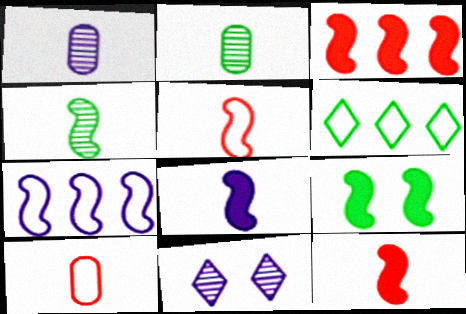[[2, 6, 9], 
[3, 8, 9], 
[4, 5, 8]]